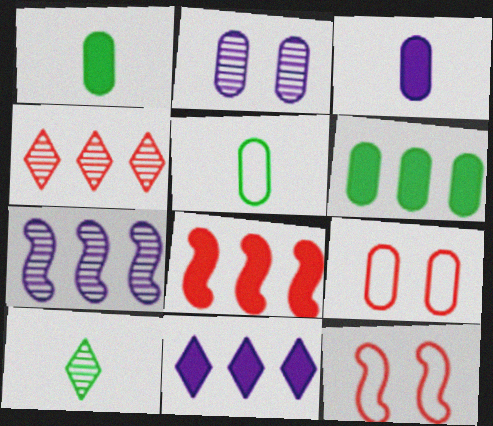[[6, 8, 11]]